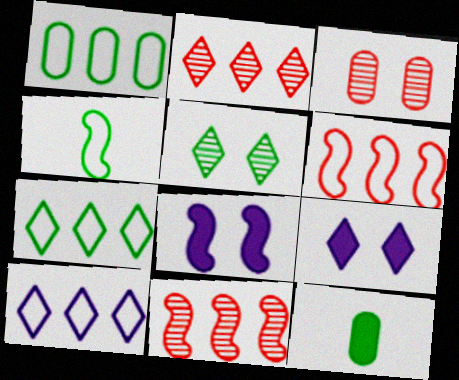[[1, 6, 10], 
[4, 8, 11]]